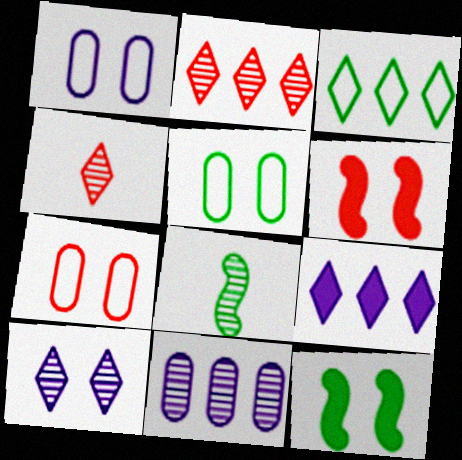[[1, 5, 7], 
[2, 3, 9], 
[5, 6, 10], 
[7, 8, 9], 
[7, 10, 12]]